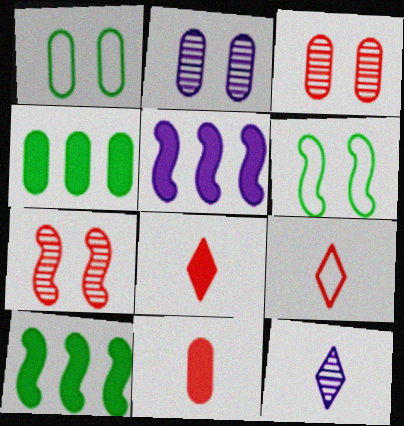[[2, 9, 10]]